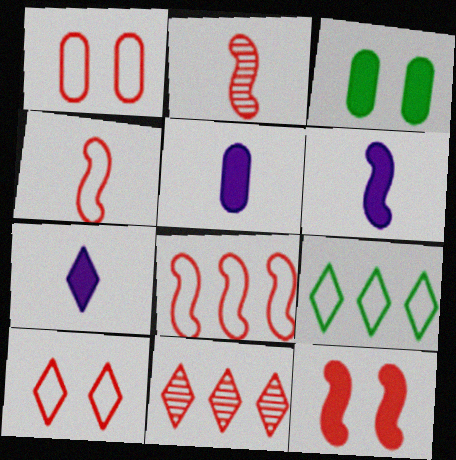[[2, 8, 12], 
[5, 6, 7]]